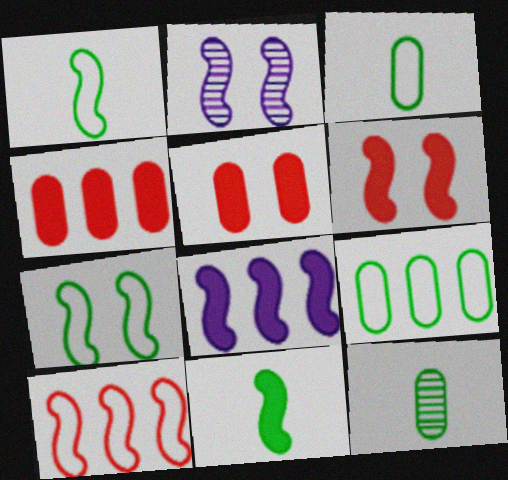[[2, 6, 7], 
[2, 10, 11], 
[6, 8, 11]]